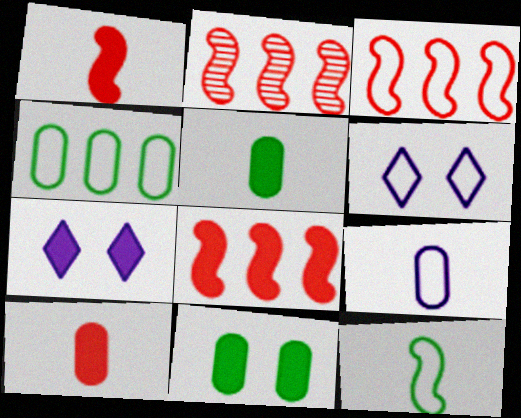[[2, 3, 8], 
[2, 5, 6], 
[5, 7, 8]]